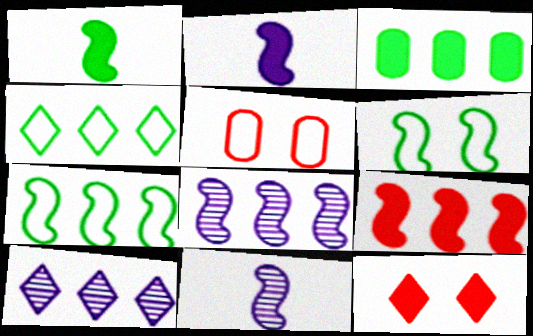[[1, 5, 10], 
[2, 3, 12], 
[6, 9, 11], 
[7, 8, 9]]